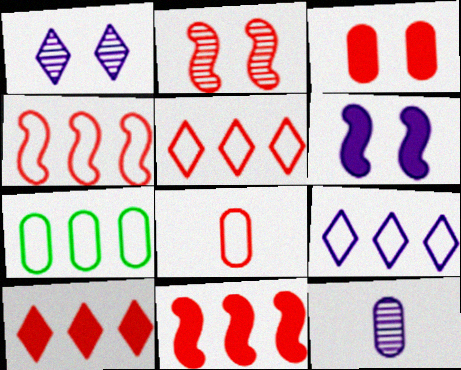[[2, 8, 10], 
[3, 7, 12], 
[4, 7, 9], 
[6, 9, 12]]